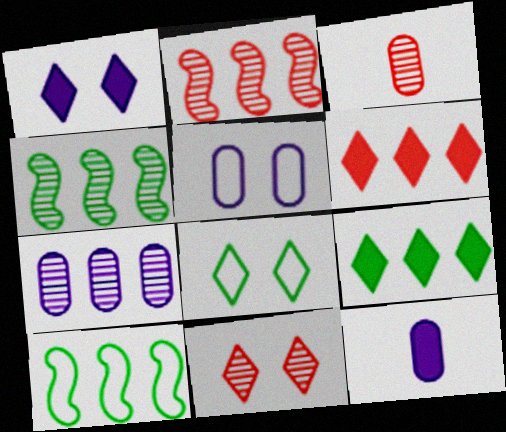[[1, 3, 10], 
[1, 8, 11], 
[2, 3, 11], 
[2, 8, 12], 
[5, 7, 12], 
[6, 7, 10], 
[10, 11, 12]]